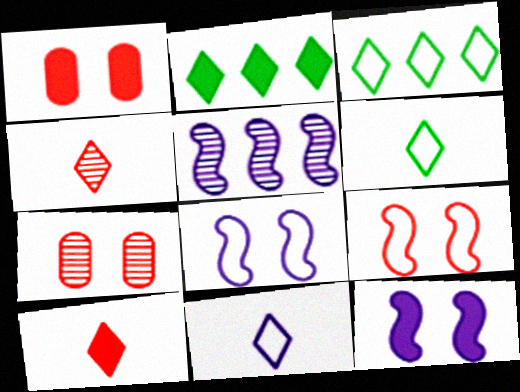[[1, 5, 6]]